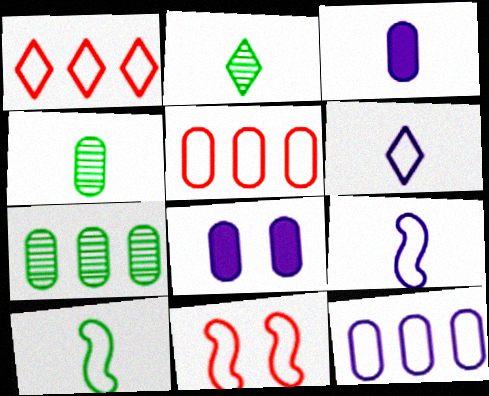[[4, 5, 8]]